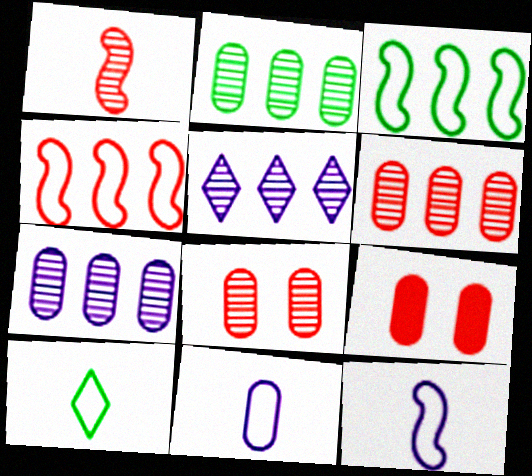[[2, 6, 7], 
[2, 9, 11]]